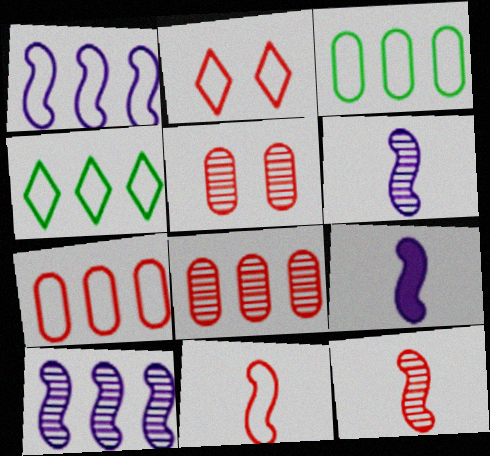[[1, 4, 7], 
[2, 7, 11], 
[4, 5, 9]]